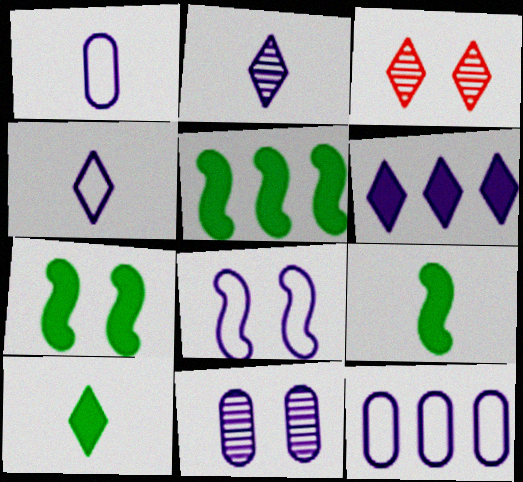[[1, 3, 5], 
[3, 9, 12], 
[4, 8, 12], 
[5, 7, 9]]